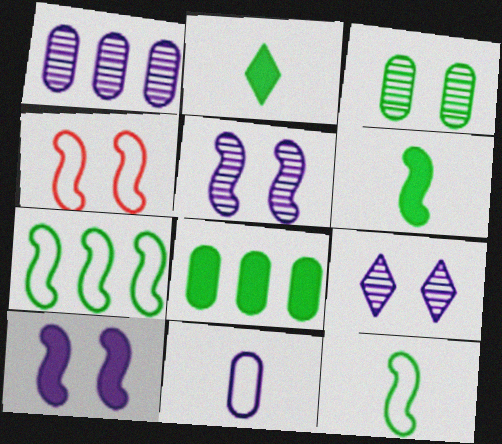[[1, 2, 4], 
[2, 3, 7]]